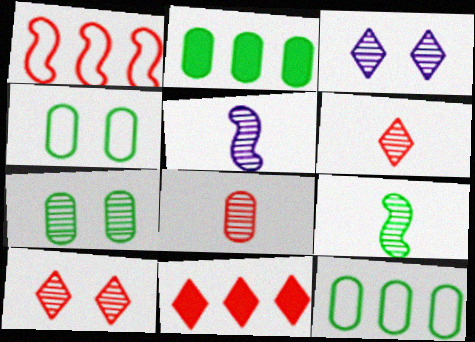[[4, 5, 11]]